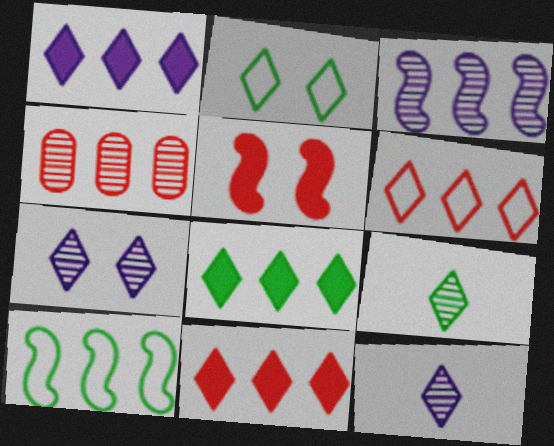[[1, 4, 10], 
[1, 8, 11], 
[2, 8, 9], 
[2, 11, 12]]